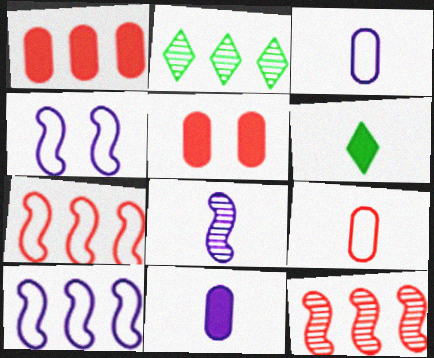[[1, 2, 10], 
[6, 8, 9]]